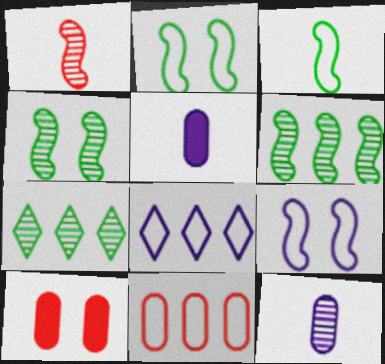[]